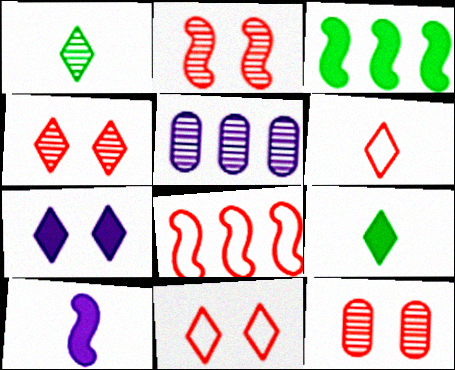[[1, 2, 5], 
[2, 4, 12]]